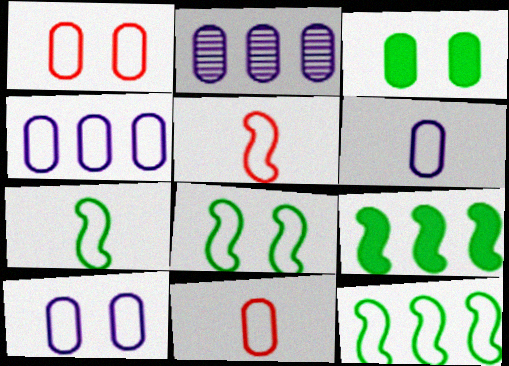[[2, 3, 11], 
[4, 6, 10], 
[7, 8, 12]]